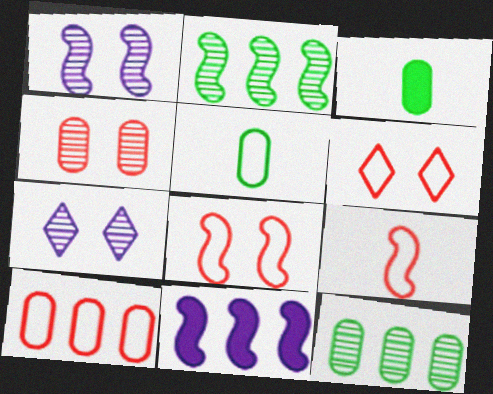[[6, 9, 10]]